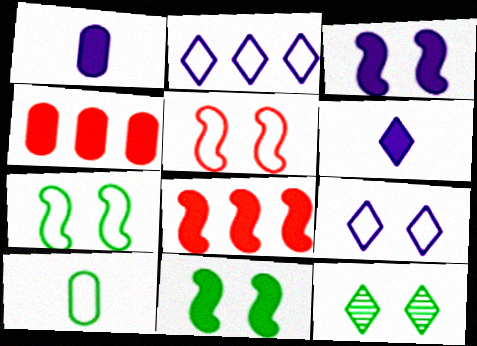[[2, 5, 10], 
[4, 6, 11]]